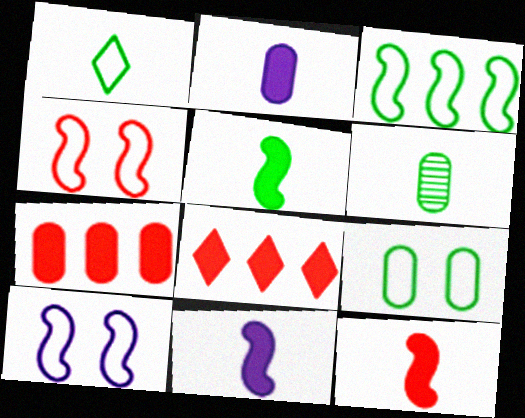[[1, 3, 9], 
[1, 5, 6], 
[5, 11, 12], 
[6, 8, 10]]